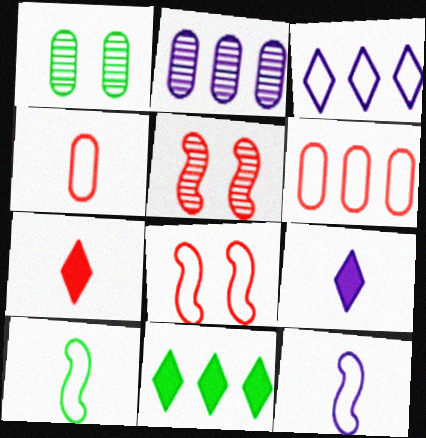[[1, 10, 11], 
[5, 6, 7]]